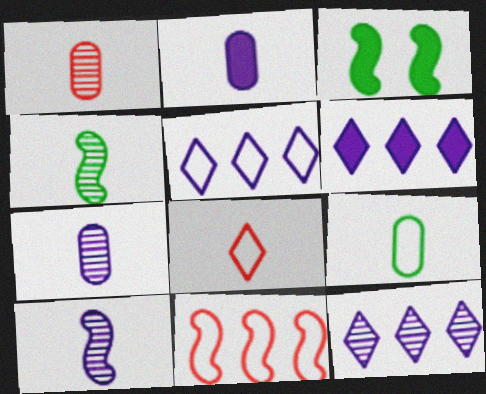[[1, 2, 9], 
[1, 3, 5], 
[2, 4, 8], 
[3, 10, 11], 
[5, 6, 12]]